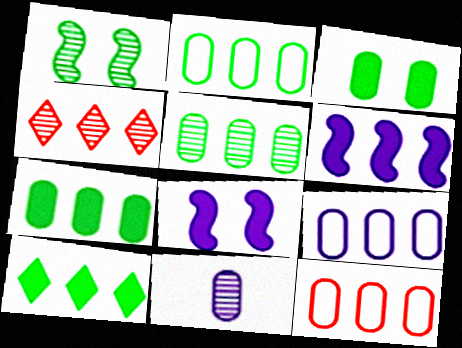[[1, 4, 11], 
[2, 4, 6], 
[2, 5, 7], 
[2, 9, 12], 
[3, 11, 12]]